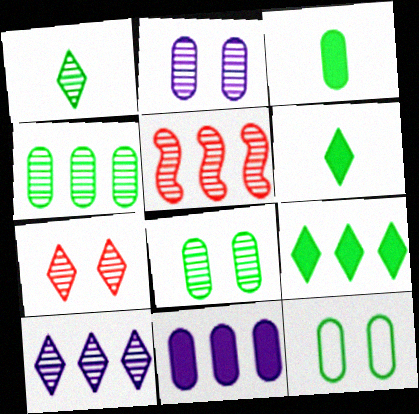[[1, 2, 5], 
[1, 7, 10], 
[3, 4, 12], 
[4, 5, 10]]